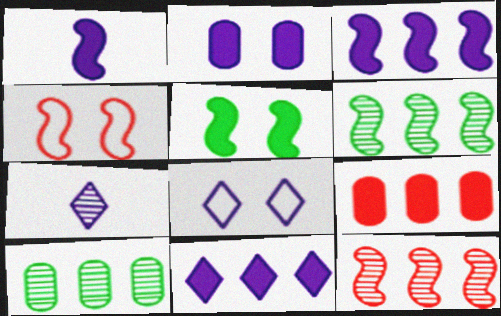[[1, 2, 11], 
[1, 4, 6], 
[7, 8, 11]]